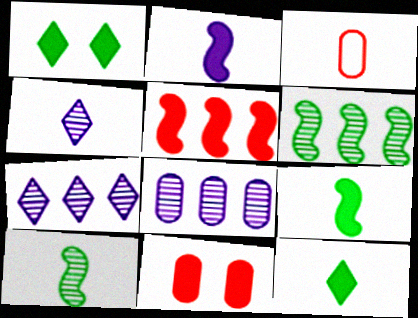[[3, 4, 9]]